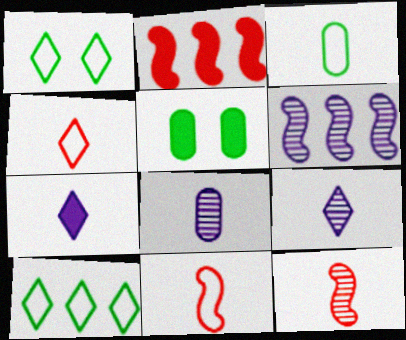[[1, 2, 8], 
[2, 5, 7], 
[3, 7, 12], 
[4, 5, 6]]